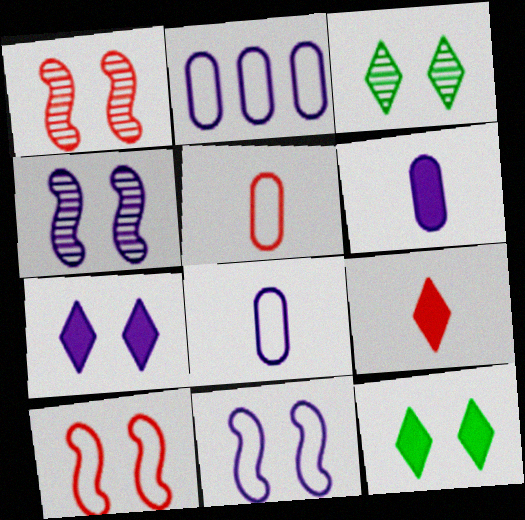[]